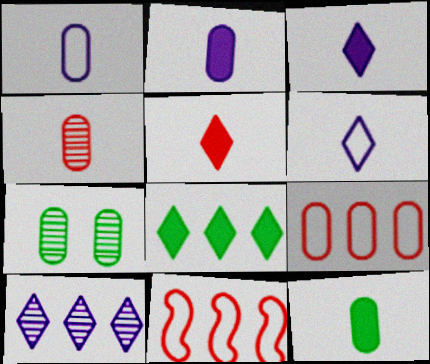[[1, 4, 12], 
[2, 7, 9], 
[3, 7, 11]]